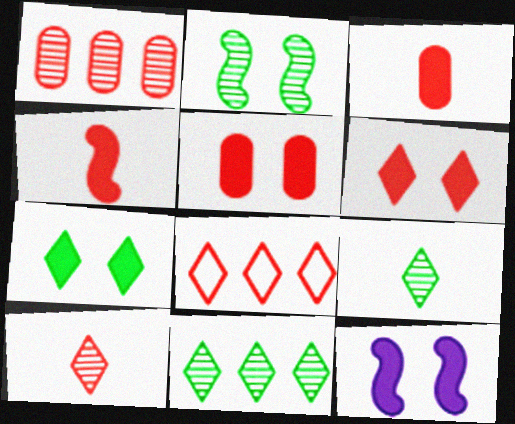[[5, 7, 12], 
[6, 8, 10]]